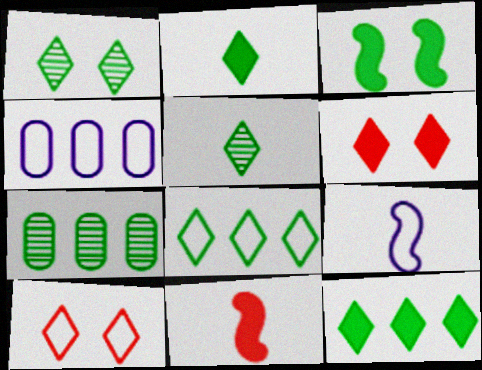[[1, 2, 8], 
[1, 4, 11], 
[6, 7, 9]]